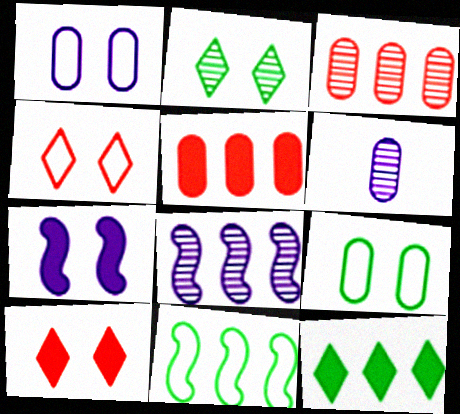[[5, 6, 9], 
[6, 10, 11]]